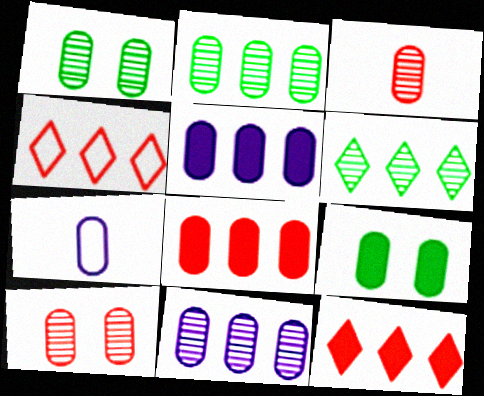[[1, 3, 11], 
[1, 7, 8]]